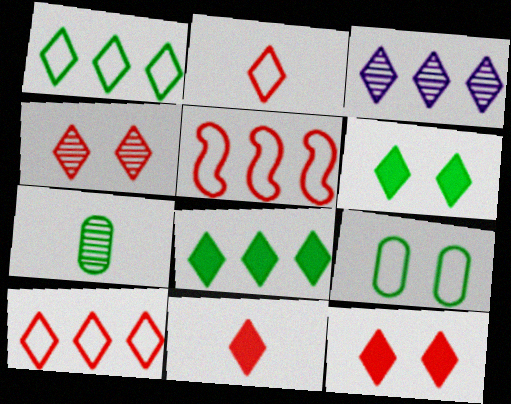[[2, 3, 6], 
[3, 8, 10], 
[4, 10, 11]]